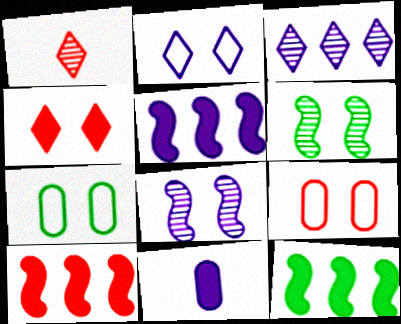[[1, 5, 7], 
[1, 9, 10], 
[4, 7, 8], 
[4, 11, 12], 
[5, 10, 12]]